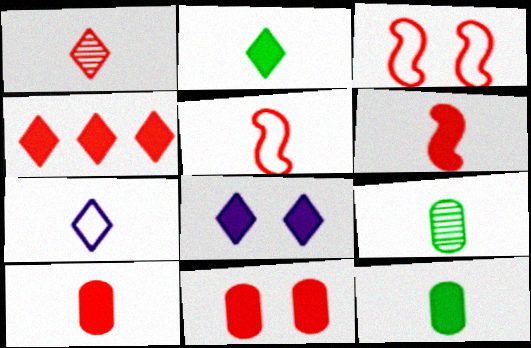[[1, 2, 7], 
[1, 5, 10], 
[2, 4, 8], 
[4, 6, 11], 
[6, 7, 9]]